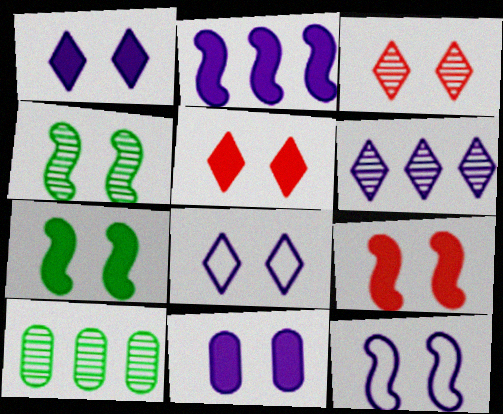[[4, 9, 12], 
[5, 7, 11]]